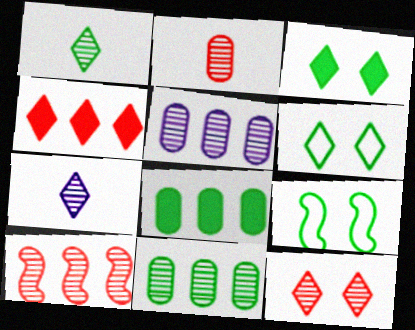[[1, 8, 9], 
[2, 10, 12], 
[4, 6, 7]]